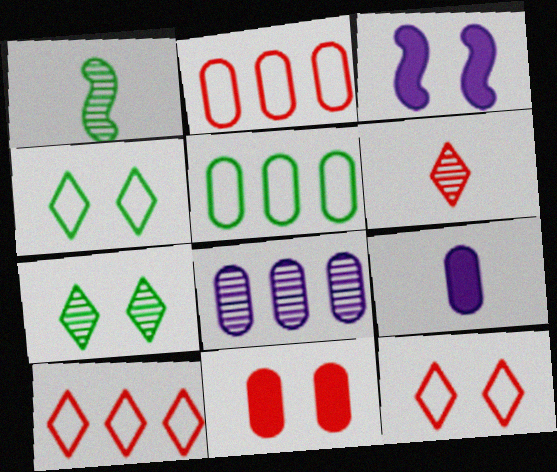[[3, 5, 6]]